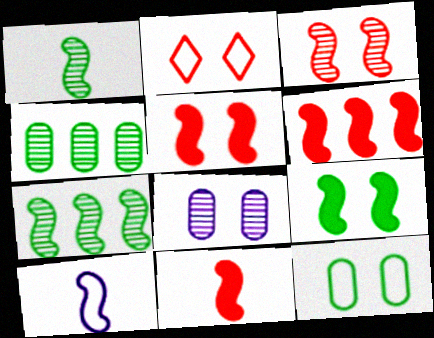[[1, 10, 11], 
[2, 8, 9], 
[5, 6, 11], 
[5, 7, 10]]